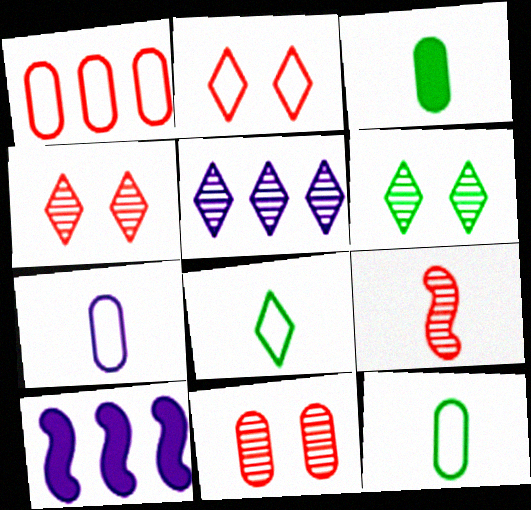[[4, 10, 12], 
[8, 10, 11]]